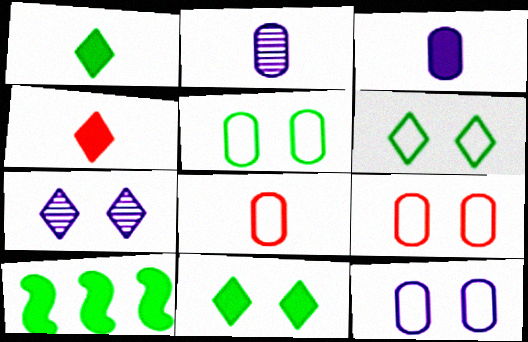[[5, 9, 12], 
[7, 8, 10]]